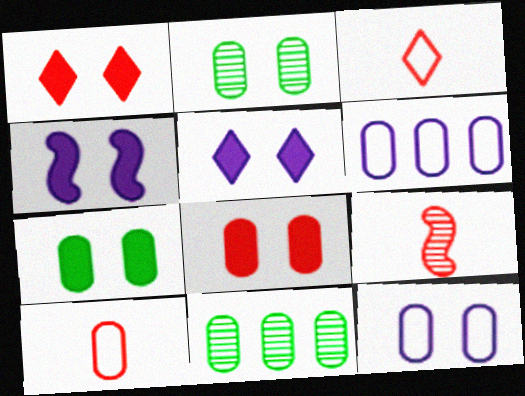[[1, 4, 7], 
[2, 8, 12], 
[3, 4, 11]]